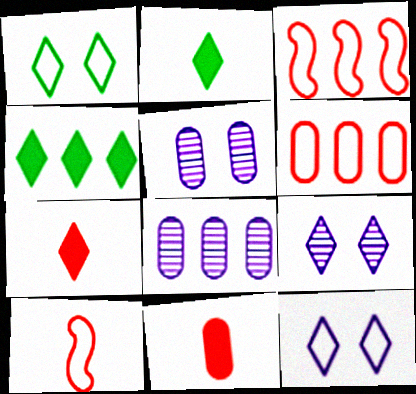[[2, 3, 5], 
[3, 4, 8], 
[4, 5, 10]]